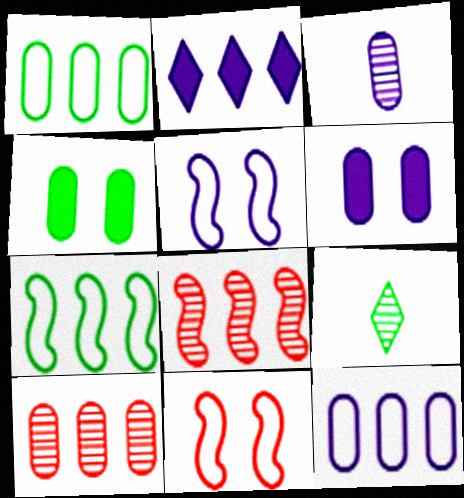[[1, 2, 8], 
[2, 3, 5], 
[2, 7, 10], 
[3, 6, 12], 
[4, 7, 9]]